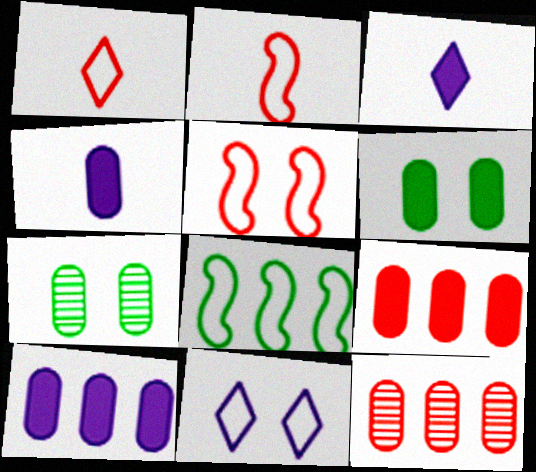[[4, 6, 9]]